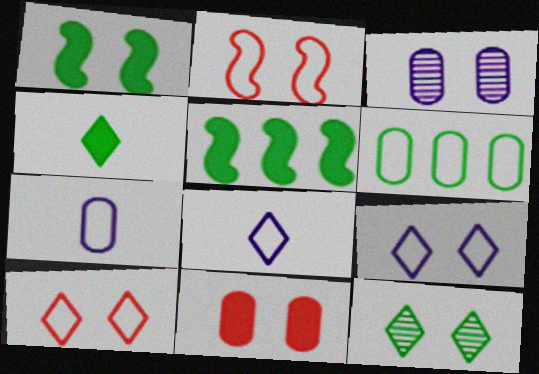[[1, 3, 10], 
[2, 6, 8]]